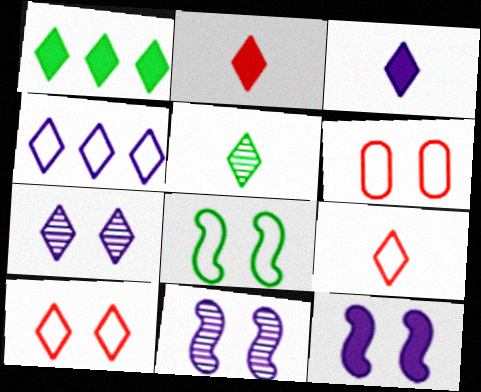[[1, 7, 9], 
[3, 4, 7], 
[3, 5, 9]]